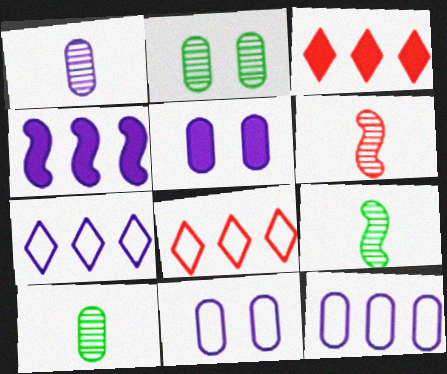[[1, 5, 12], 
[3, 9, 11], 
[5, 8, 9]]